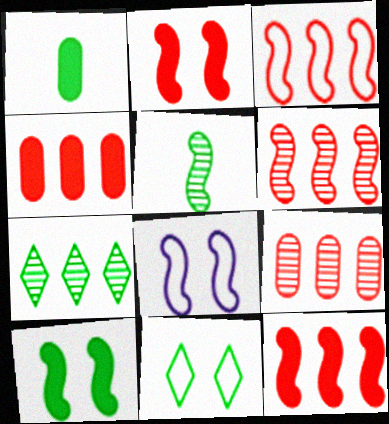[[3, 6, 12], 
[5, 8, 12]]